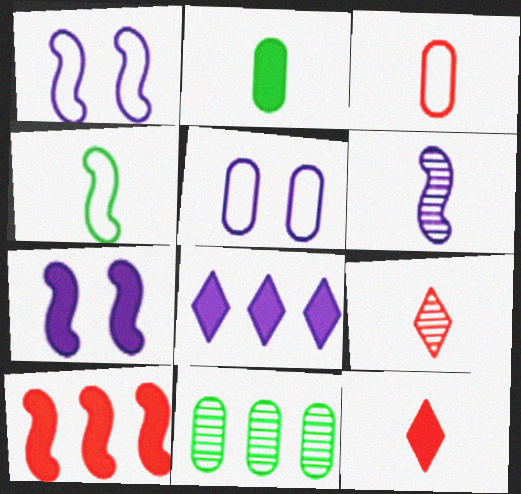[[1, 11, 12], 
[5, 6, 8]]